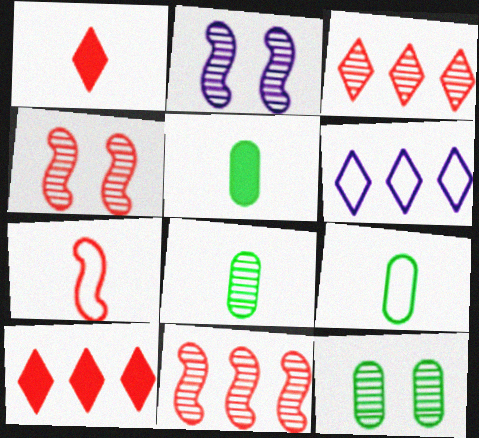[[2, 3, 8], 
[2, 9, 10], 
[4, 5, 6], 
[5, 8, 9]]